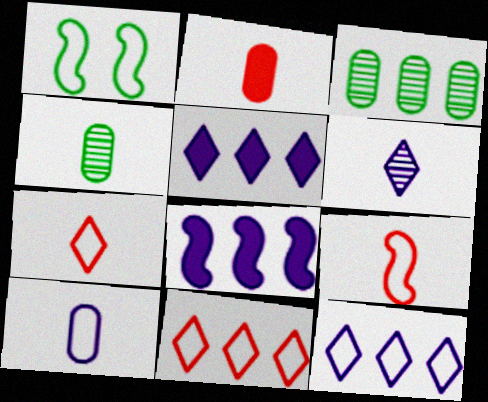[[1, 10, 11], 
[2, 4, 10], 
[3, 8, 11]]